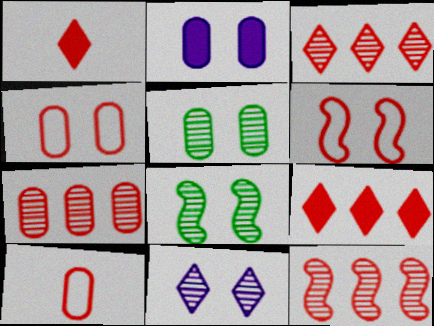[[1, 4, 12], 
[1, 6, 7], 
[2, 4, 5], 
[3, 7, 12]]